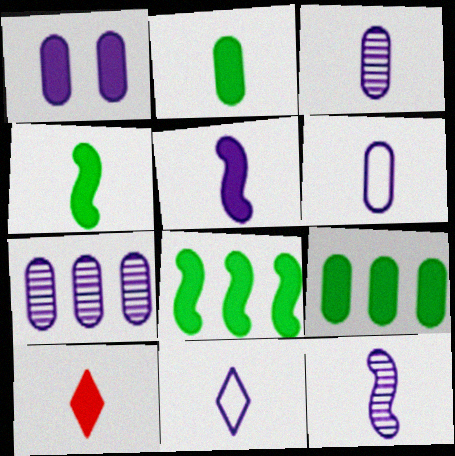[[1, 6, 7], 
[1, 8, 10], 
[2, 5, 10], 
[3, 5, 11]]